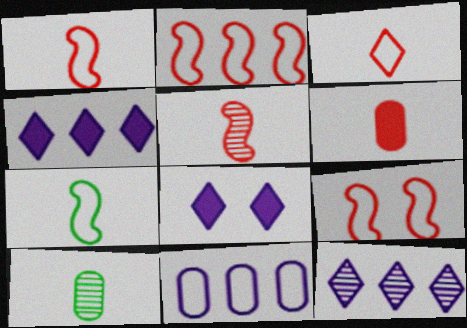[[1, 2, 9], 
[2, 8, 10], 
[3, 5, 6], 
[4, 9, 10]]